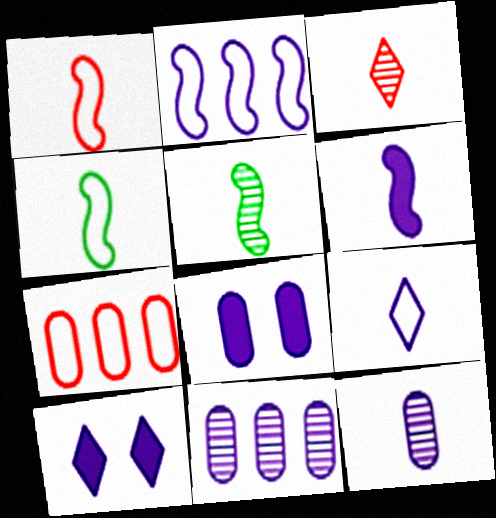[[1, 5, 6], 
[2, 10, 12], 
[3, 5, 12], 
[5, 7, 10], 
[6, 9, 12]]